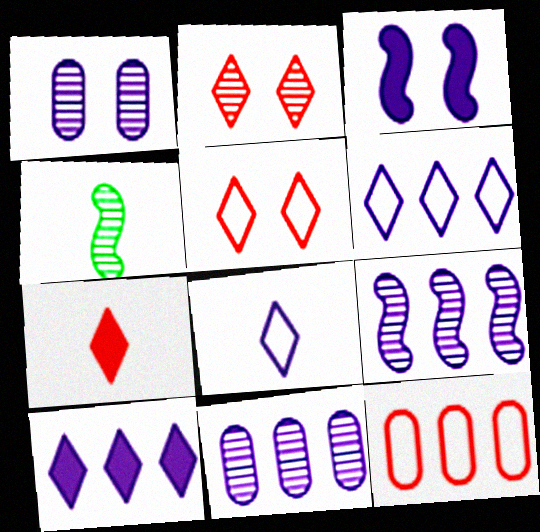[[2, 4, 11], 
[3, 8, 11]]